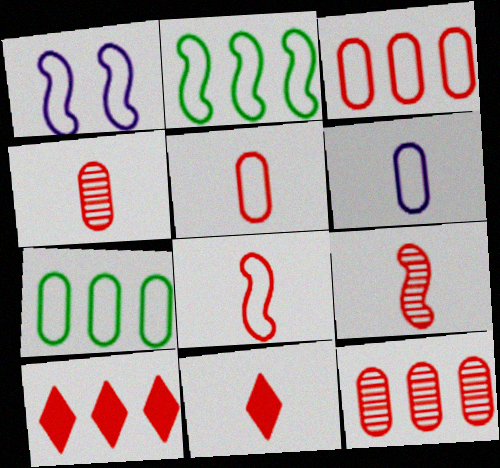[[1, 2, 8], 
[4, 8, 11], 
[5, 9, 11]]